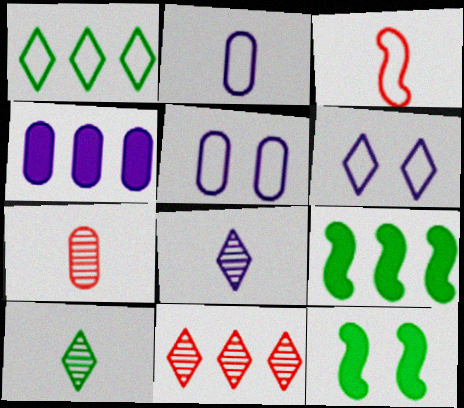[[1, 3, 5], 
[2, 11, 12], 
[6, 7, 9]]